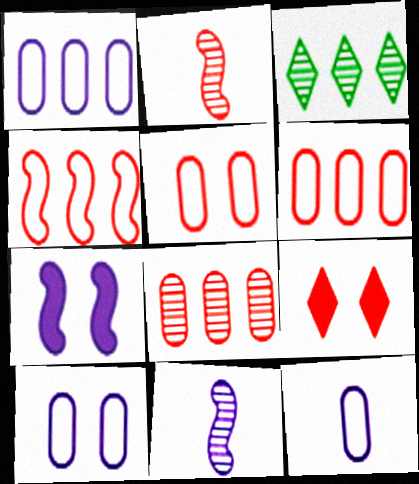[[1, 10, 12], 
[2, 6, 9]]